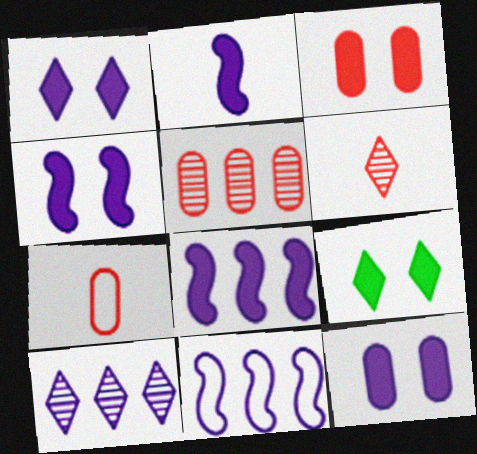[[1, 4, 12], 
[2, 4, 8], 
[3, 4, 9], 
[3, 5, 7]]